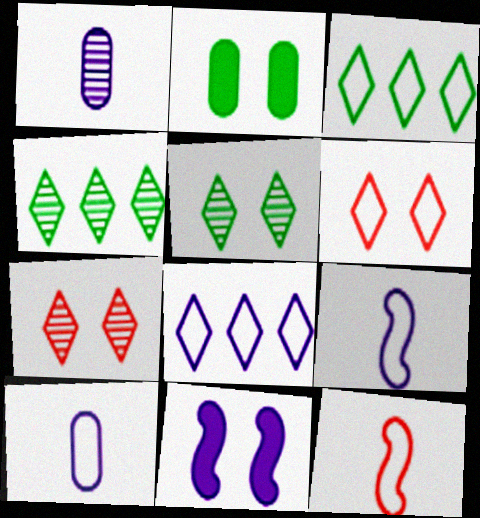[[1, 8, 11]]